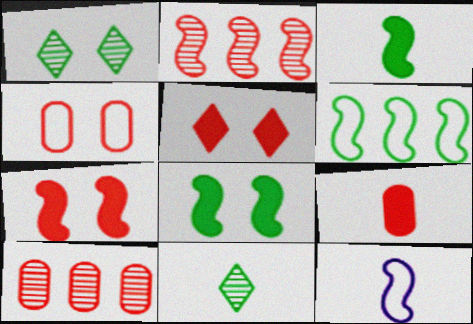[[2, 8, 12], 
[4, 9, 10], 
[9, 11, 12]]